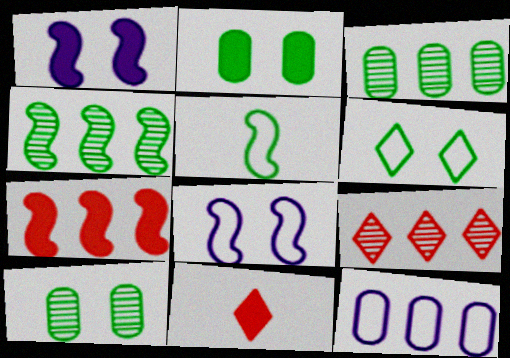[[3, 8, 11]]